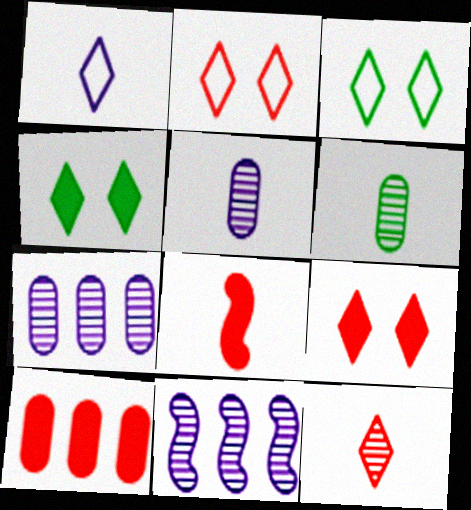[[1, 6, 8], 
[3, 7, 8], 
[8, 9, 10]]